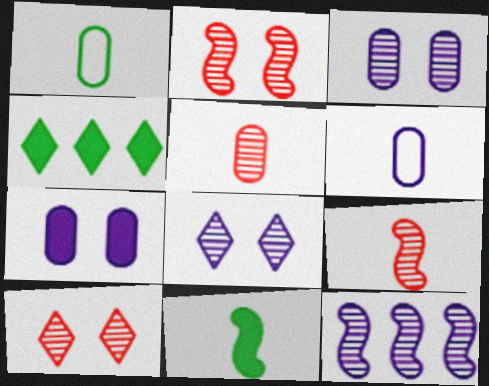[[2, 4, 6]]